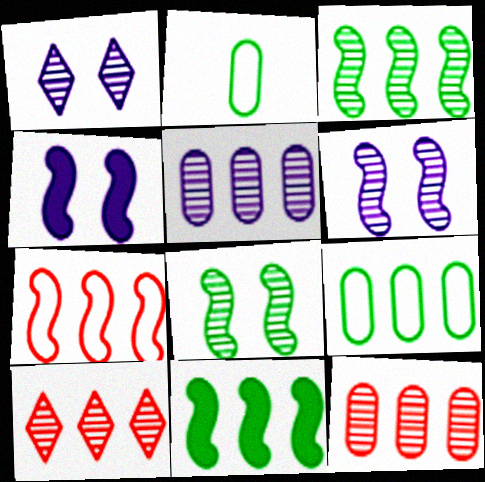[[2, 4, 10], 
[3, 5, 10]]